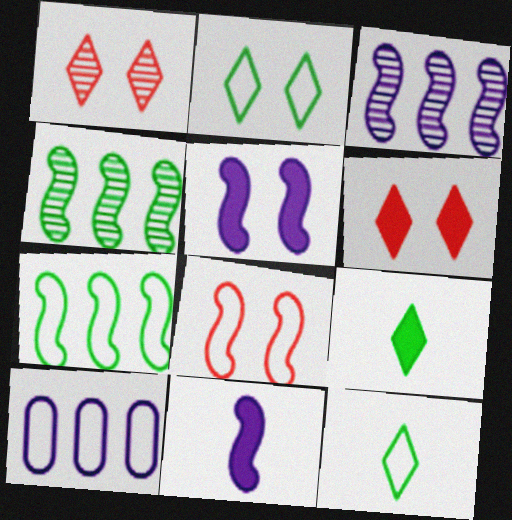[[4, 8, 11], 
[8, 10, 12]]